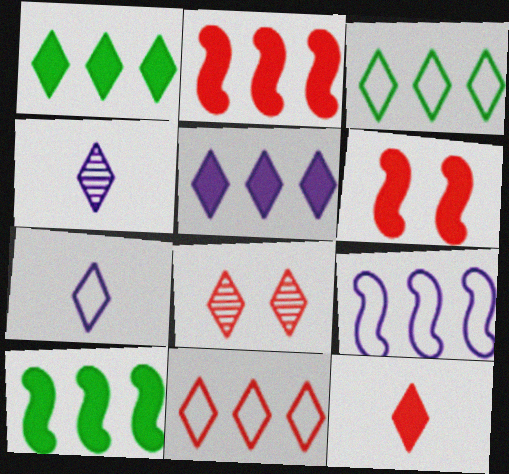[[1, 7, 8], 
[8, 11, 12]]